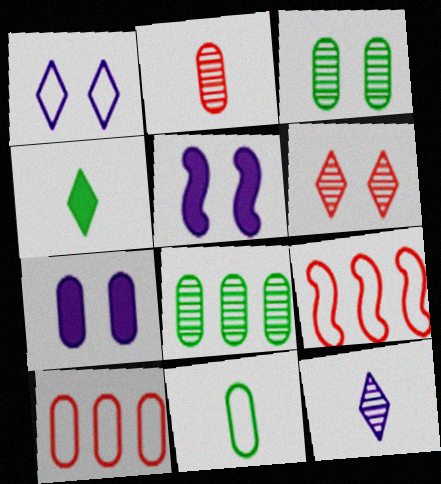[[1, 9, 11]]